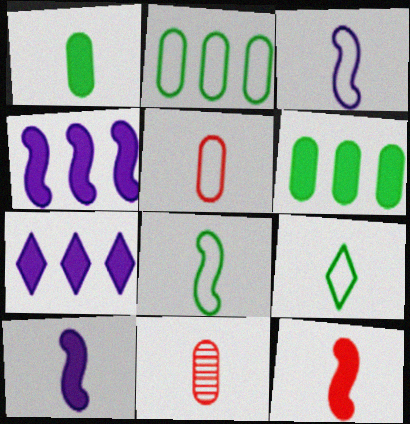[[3, 5, 9], 
[9, 10, 11]]